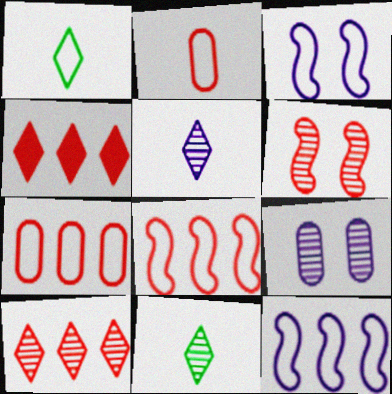[[1, 3, 7], 
[2, 4, 6]]